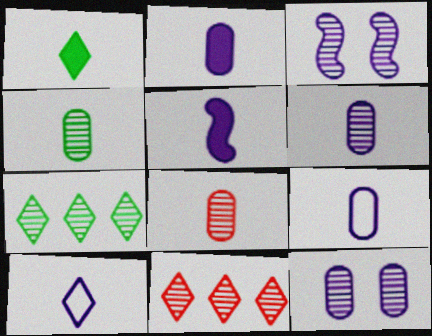[[2, 6, 9], 
[3, 4, 11], 
[3, 7, 8], 
[4, 6, 8], 
[5, 6, 10]]